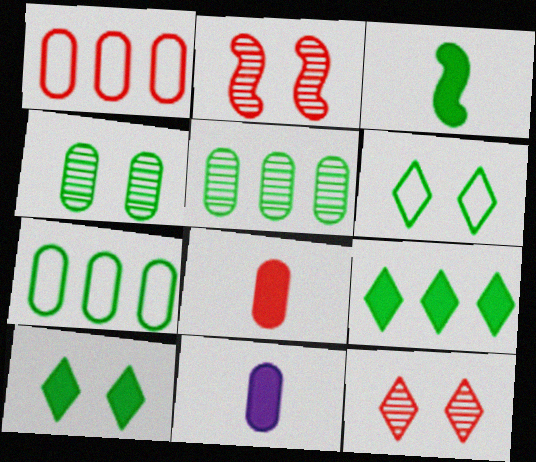[[1, 4, 11], 
[3, 5, 6]]